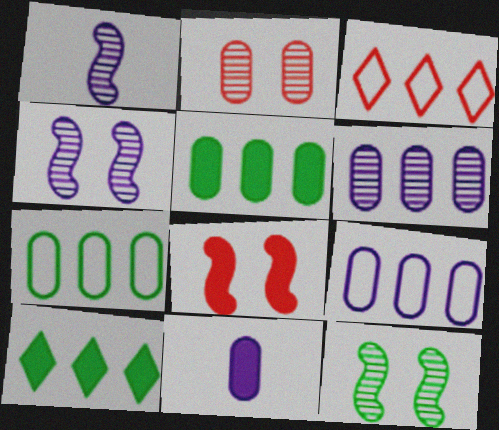[[2, 7, 11], 
[3, 11, 12], 
[8, 10, 11]]